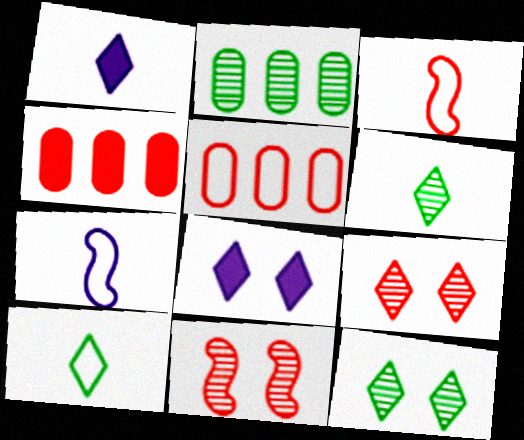[[2, 3, 8], 
[3, 4, 9], 
[4, 7, 12]]